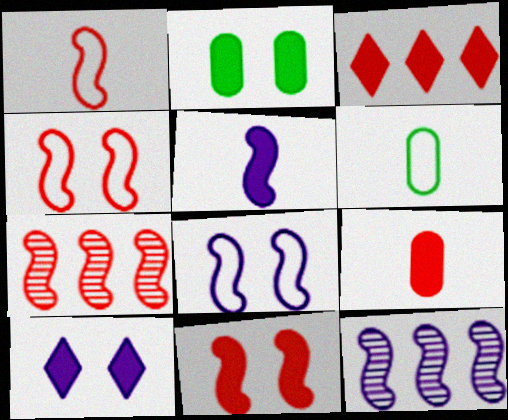[[1, 7, 11], 
[2, 3, 5], 
[2, 10, 11], 
[3, 9, 11], 
[5, 8, 12], 
[6, 7, 10]]